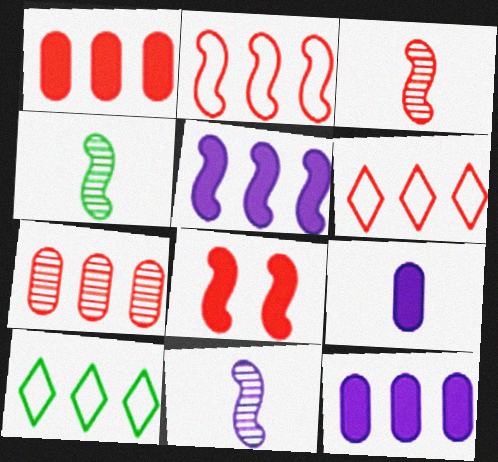[[2, 3, 8], 
[3, 4, 11], 
[5, 7, 10]]